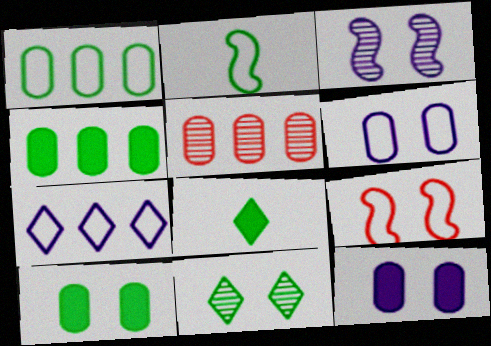[[2, 4, 11], 
[9, 11, 12]]